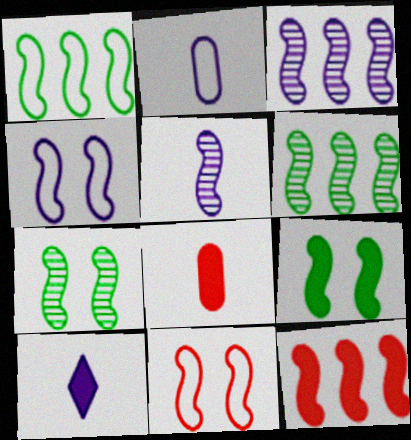[[1, 3, 12], 
[2, 5, 10]]